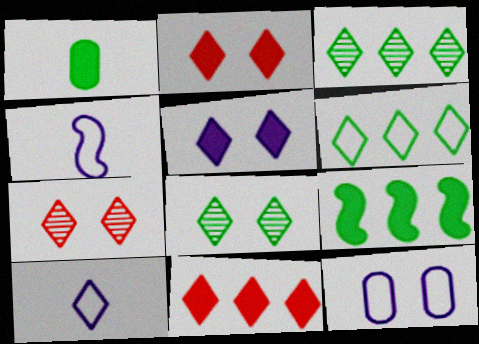[[2, 3, 10], 
[8, 10, 11]]